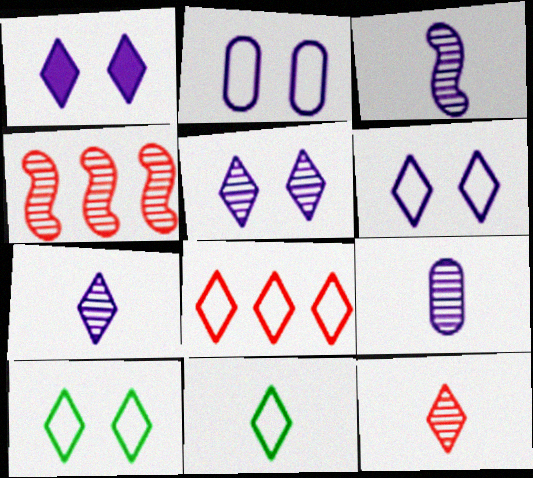[[1, 5, 6], 
[3, 7, 9], 
[6, 8, 11]]